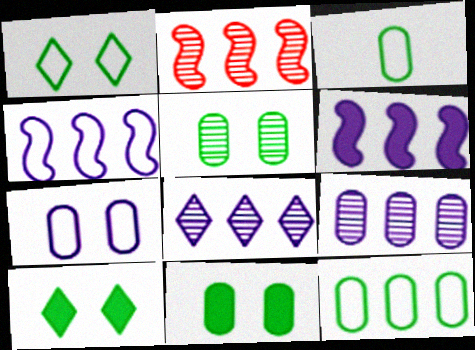[]